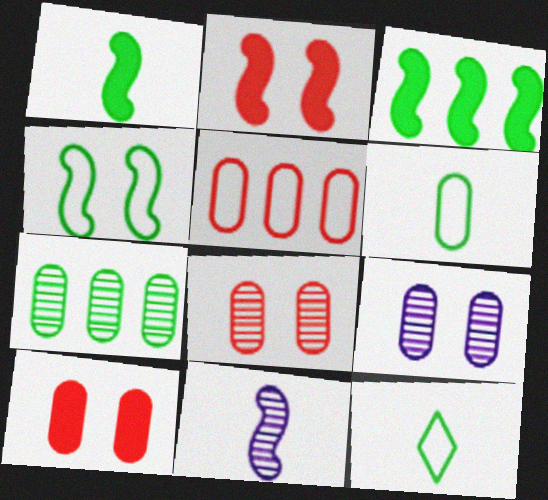[]